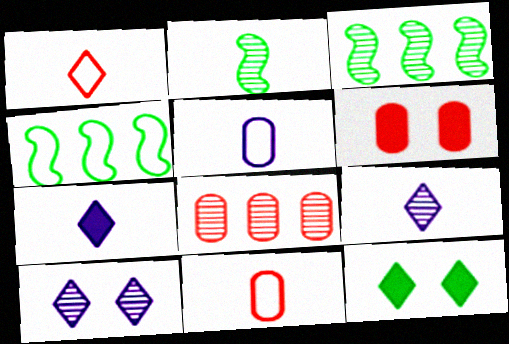[[2, 7, 11], 
[2, 8, 10], 
[4, 6, 9], 
[6, 8, 11]]